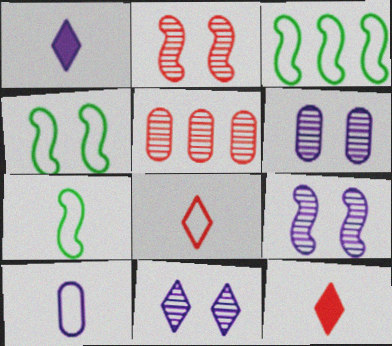[[1, 4, 5], 
[3, 4, 7], 
[3, 6, 12], 
[6, 9, 11], 
[7, 8, 10]]